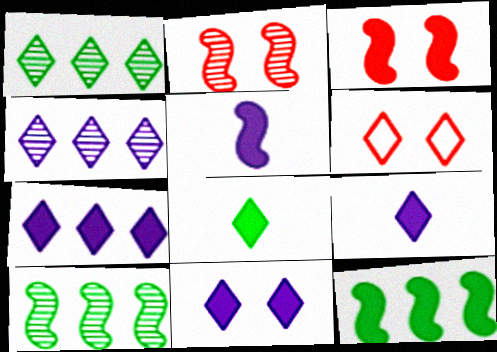[[1, 6, 9], 
[3, 5, 12], 
[4, 6, 8], 
[7, 9, 11]]